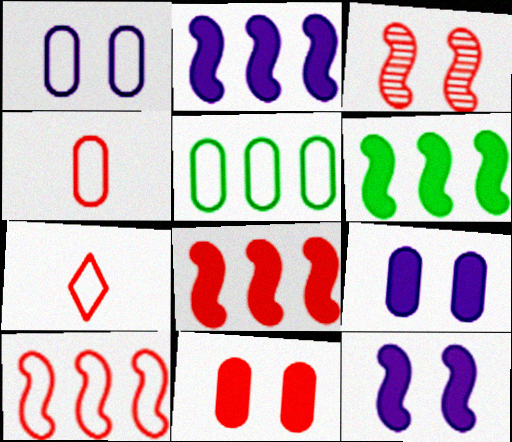[[1, 4, 5], 
[2, 6, 8]]